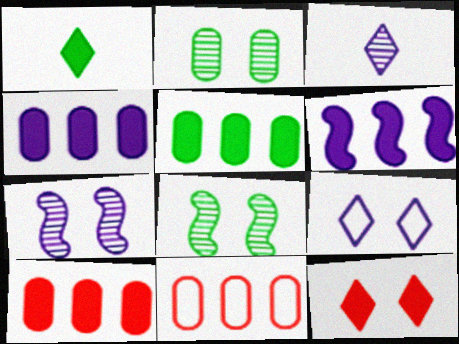[[1, 7, 11], 
[4, 5, 10]]